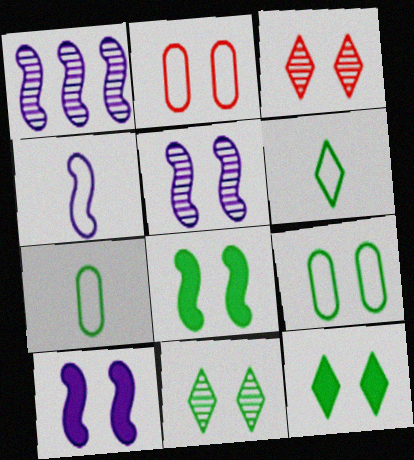[[1, 4, 10], 
[2, 5, 12], 
[2, 10, 11], 
[3, 9, 10], 
[8, 9, 11]]